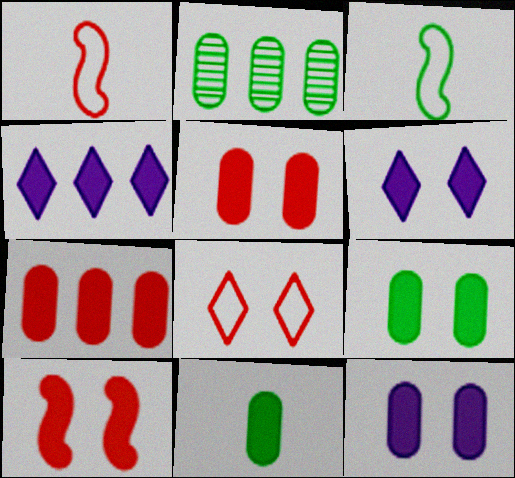[[1, 2, 6], 
[4, 10, 11], 
[5, 9, 12], 
[6, 9, 10], 
[7, 11, 12]]